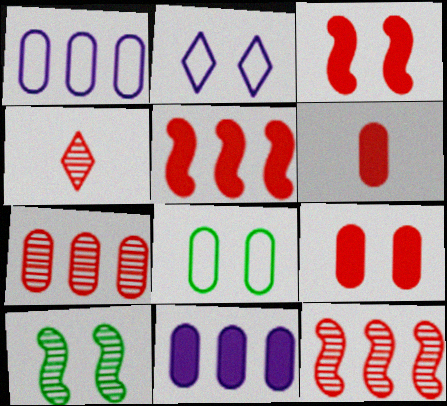[[2, 9, 10]]